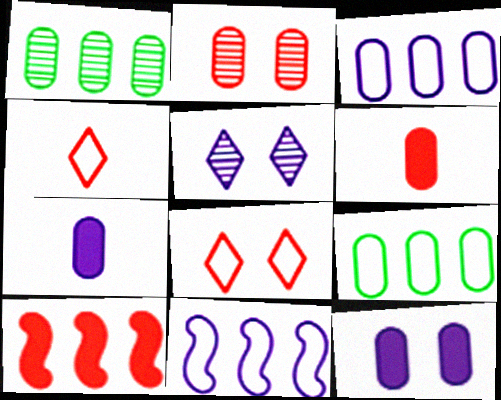[[2, 4, 10], 
[2, 7, 9], 
[5, 7, 11]]